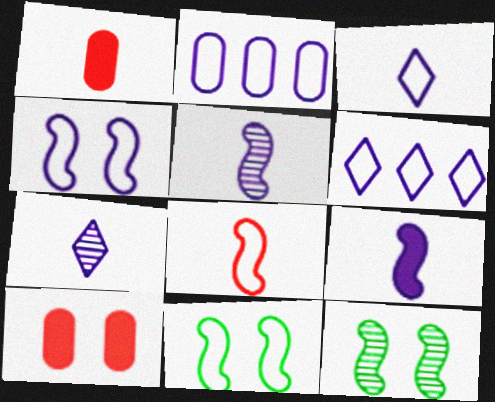[[1, 6, 12], 
[2, 3, 4]]